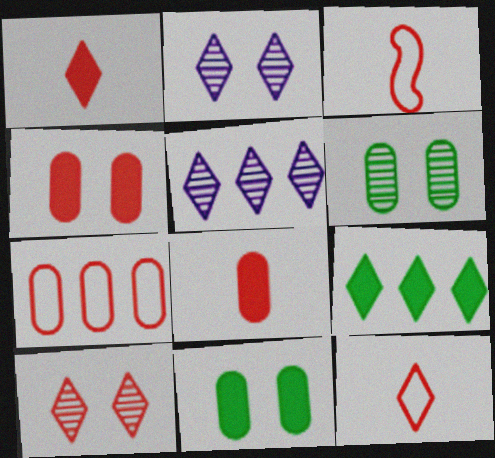[[2, 9, 12], 
[3, 5, 11]]